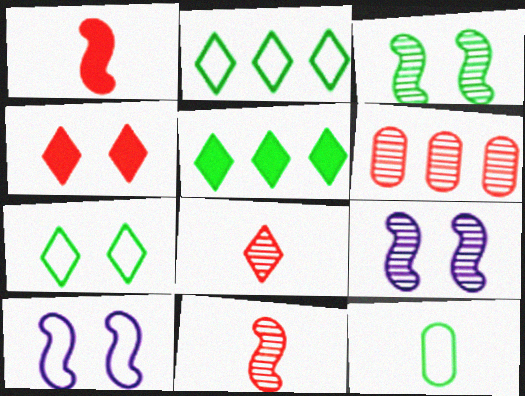[[3, 5, 12]]